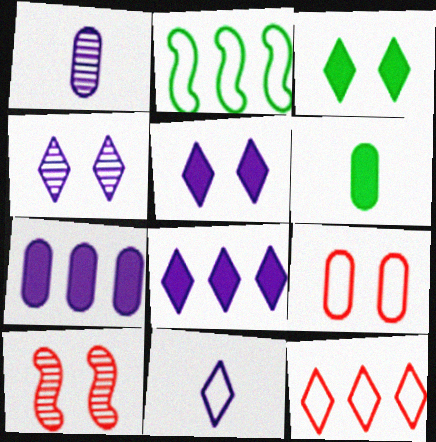[[2, 9, 11], 
[4, 8, 11]]